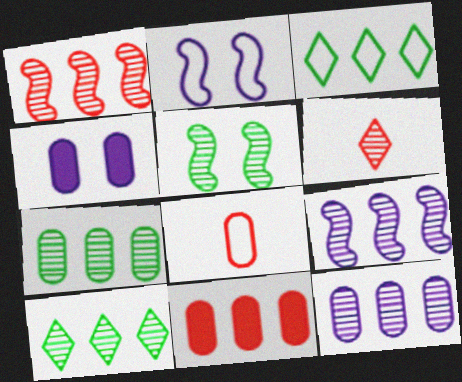[[1, 10, 12], 
[2, 3, 8], 
[3, 9, 11], 
[4, 7, 8], 
[5, 6, 12]]